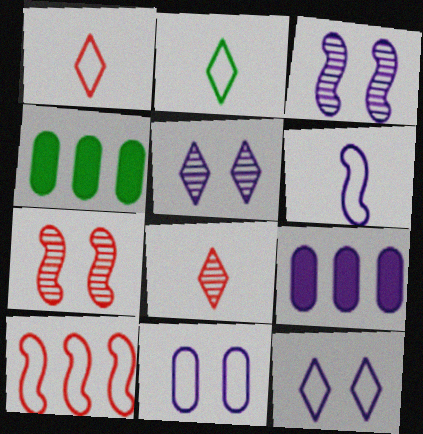[[1, 3, 4], 
[2, 7, 9], 
[2, 10, 11], 
[5, 6, 9]]